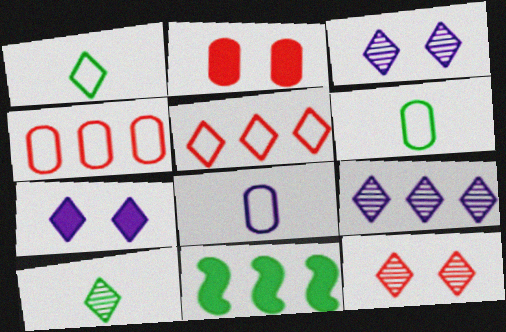[[4, 9, 11], 
[5, 7, 10], 
[8, 11, 12], 
[9, 10, 12]]